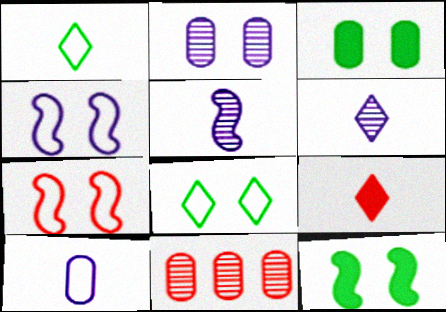[[1, 6, 9], 
[3, 10, 11], 
[7, 9, 11]]